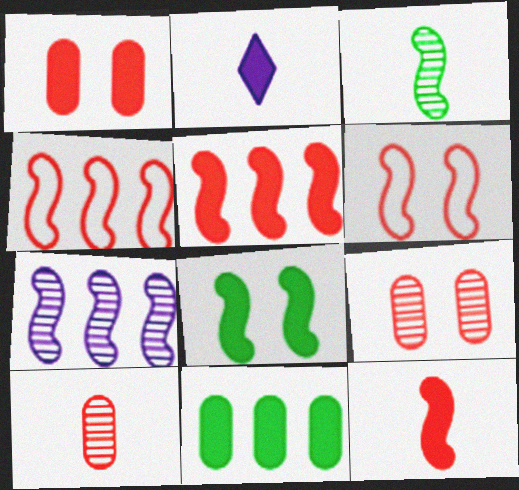[]